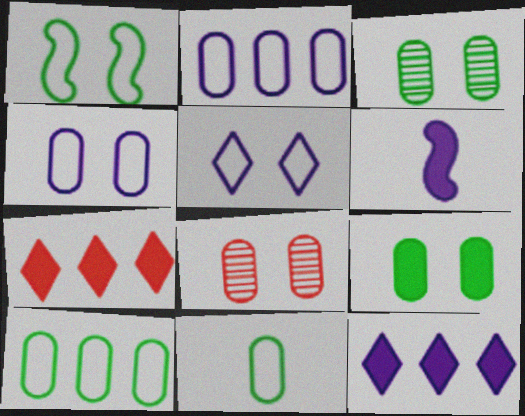[[4, 8, 9], 
[6, 7, 9]]